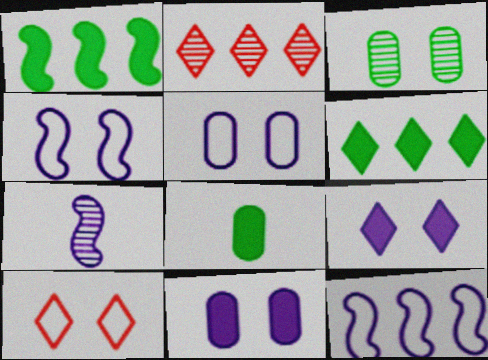[[2, 3, 7], 
[2, 4, 8]]